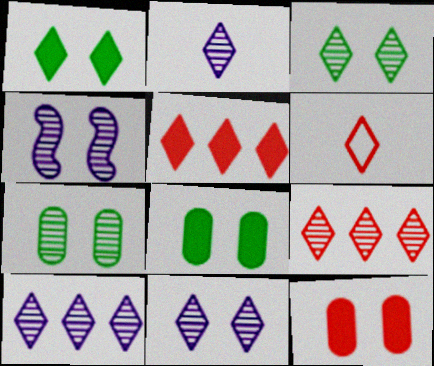[[1, 6, 10], 
[2, 3, 9], 
[2, 10, 11]]